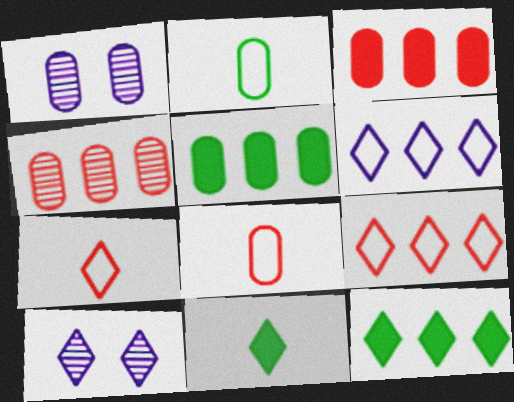[[1, 2, 3], 
[1, 5, 8], 
[7, 10, 12], 
[9, 10, 11]]